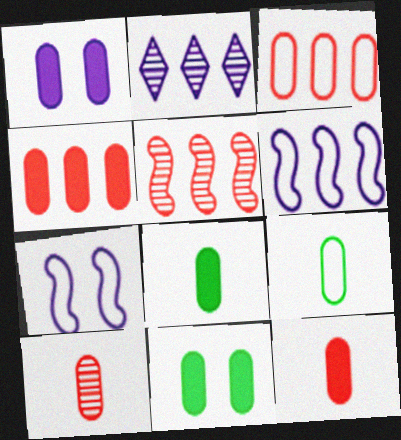[[1, 4, 8]]